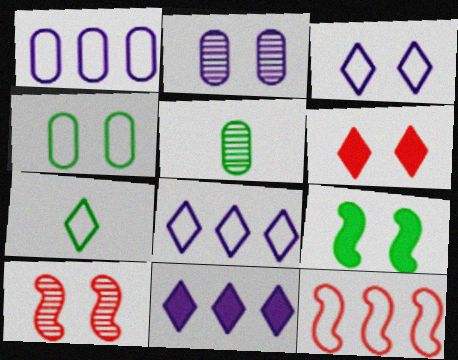[]